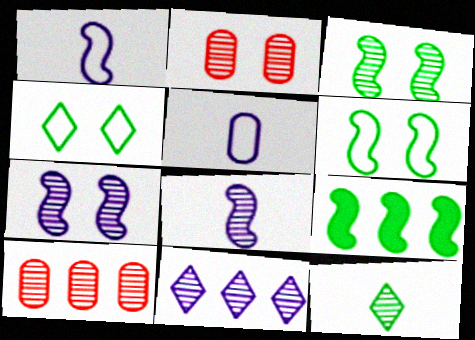[[7, 10, 12]]